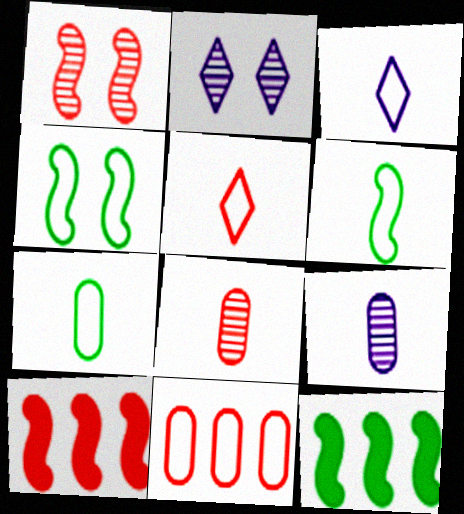[[2, 7, 10], 
[3, 4, 11]]